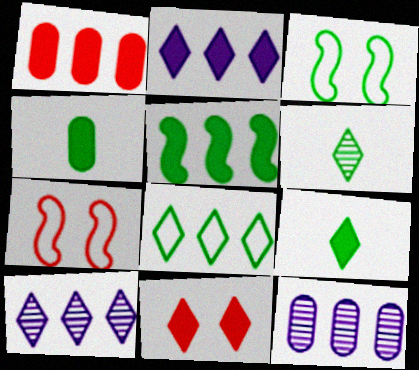[[1, 2, 5], 
[2, 9, 11], 
[4, 7, 10], 
[7, 9, 12]]